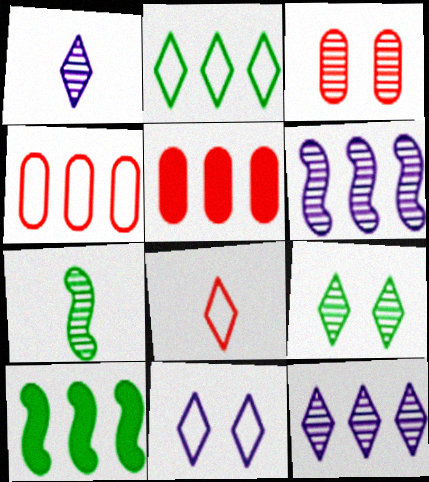[[2, 5, 6], 
[2, 8, 11], 
[3, 7, 12], 
[4, 10, 12], 
[5, 7, 11]]